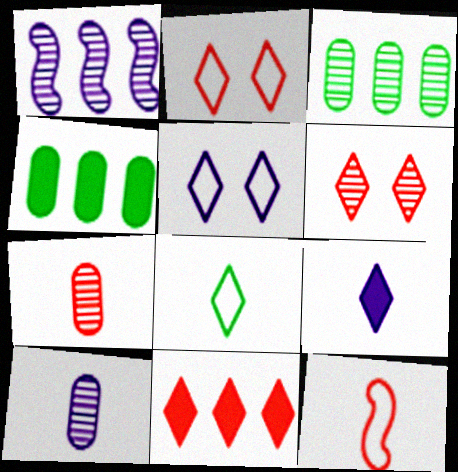[]